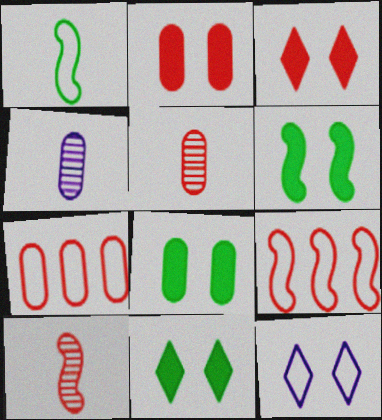[[1, 7, 12], 
[2, 5, 7], 
[3, 5, 9], 
[3, 7, 10], 
[4, 7, 8], 
[4, 9, 11], 
[6, 8, 11]]